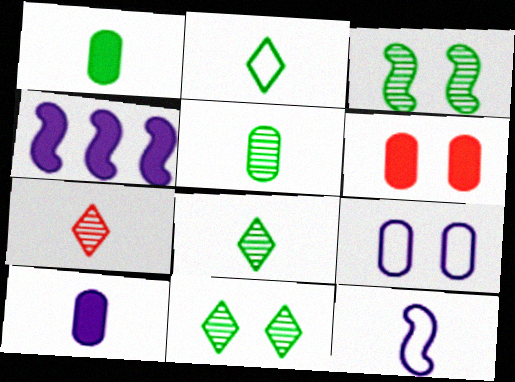[[1, 7, 12]]